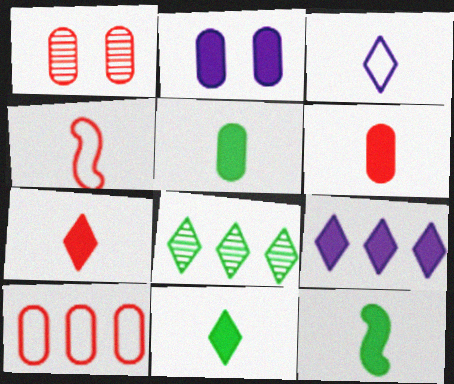[[1, 6, 10], 
[2, 4, 8], 
[5, 11, 12]]